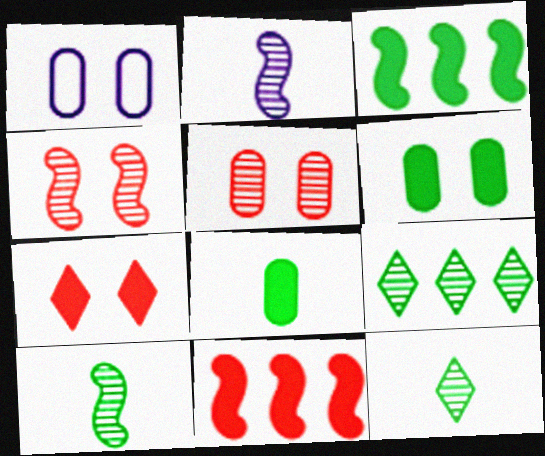[[1, 5, 6], 
[1, 11, 12], 
[2, 5, 9]]